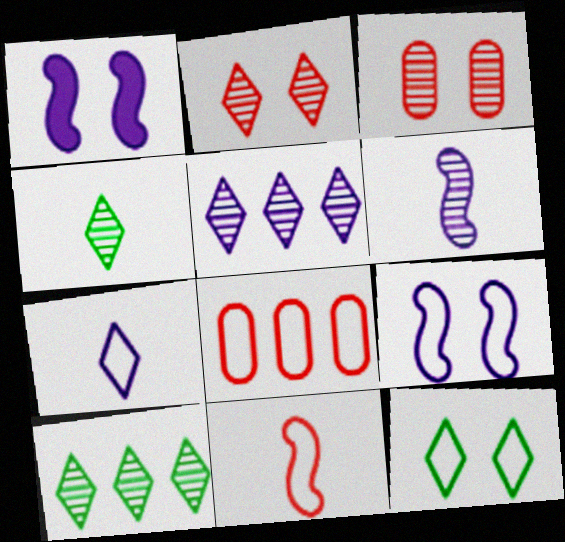[[1, 3, 12], 
[1, 4, 8], 
[2, 4, 5], 
[3, 6, 10]]